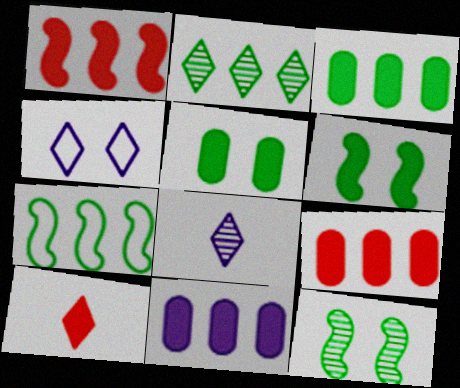[[2, 3, 7], 
[2, 4, 10], 
[3, 9, 11], 
[6, 10, 11]]